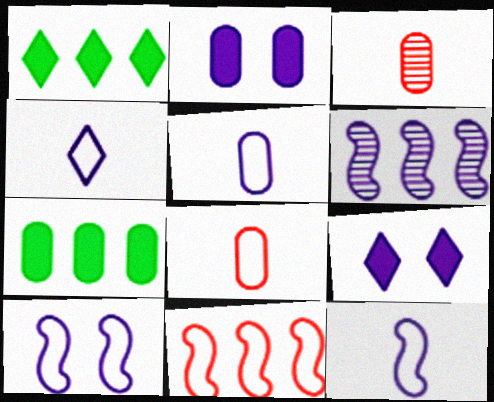[[1, 3, 10], 
[2, 4, 6], 
[4, 5, 12], 
[5, 6, 9]]